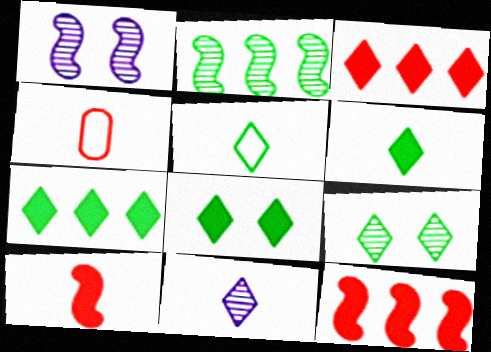[[1, 4, 7], 
[5, 7, 9], 
[6, 7, 8]]